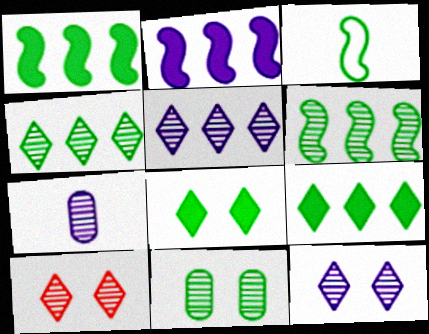[[3, 9, 11], 
[6, 7, 10]]